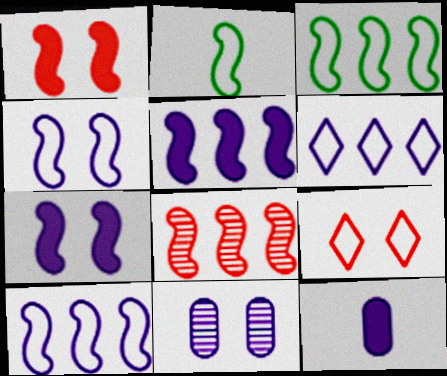[[2, 7, 8], 
[3, 5, 8]]